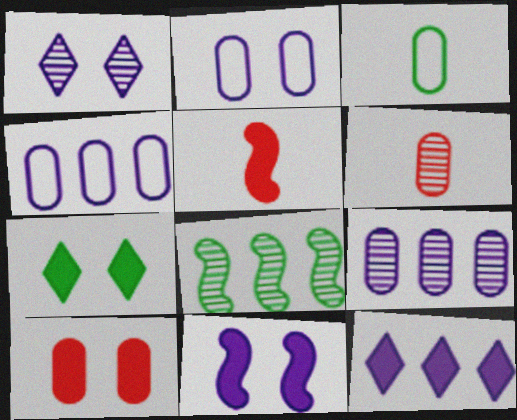[[1, 2, 11], 
[1, 6, 8], 
[3, 7, 8], 
[3, 9, 10], 
[7, 10, 11]]